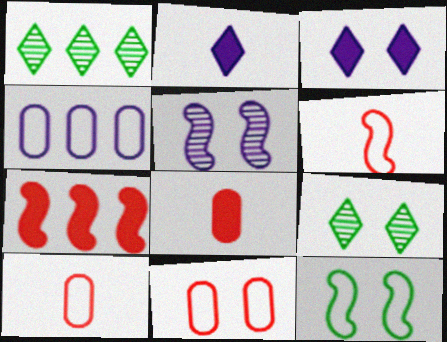[[1, 4, 7], 
[2, 4, 5]]